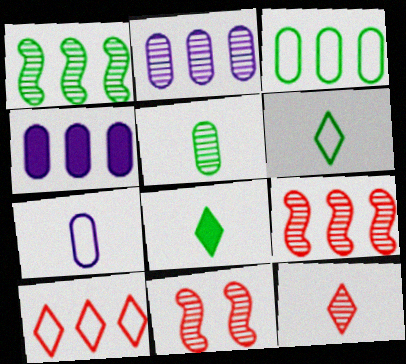[[1, 4, 10], 
[4, 6, 11]]